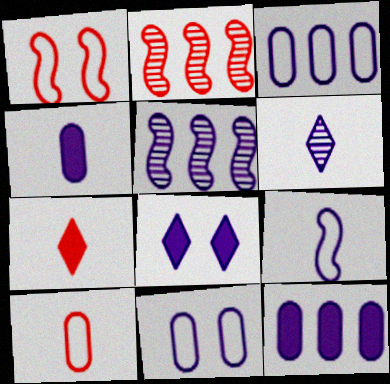[[4, 6, 9]]